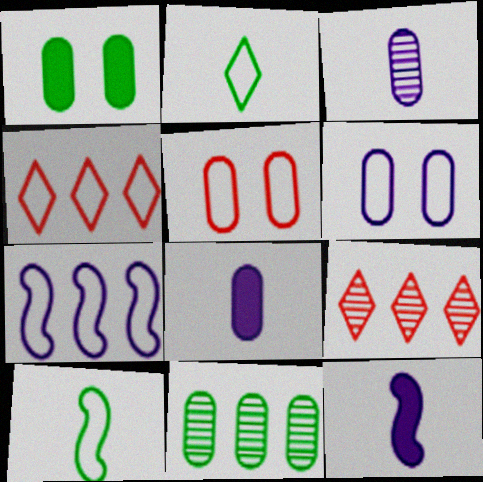[[2, 5, 7], 
[4, 6, 10], 
[5, 8, 11]]